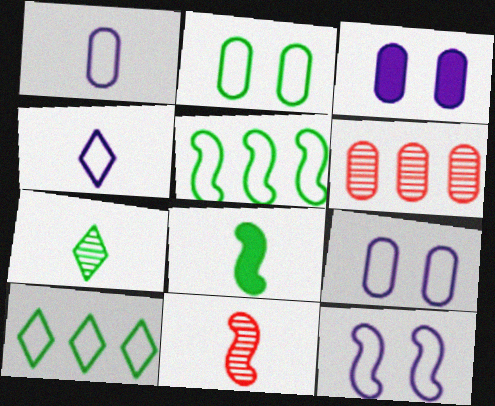[[3, 10, 11]]